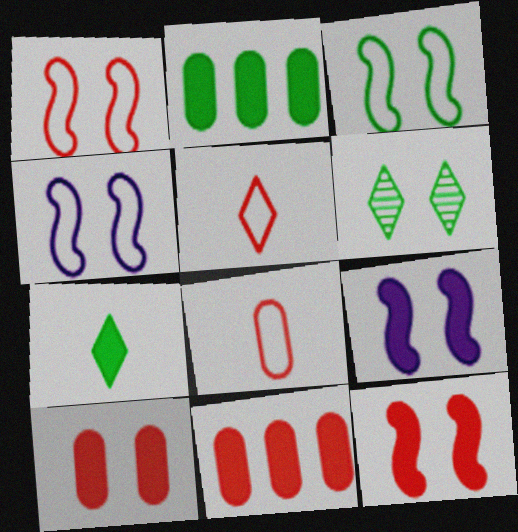[[1, 3, 4], 
[4, 6, 10], 
[7, 9, 11]]